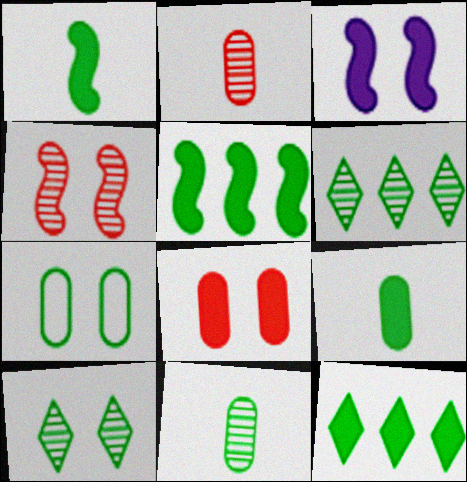[[1, 6, 7]]